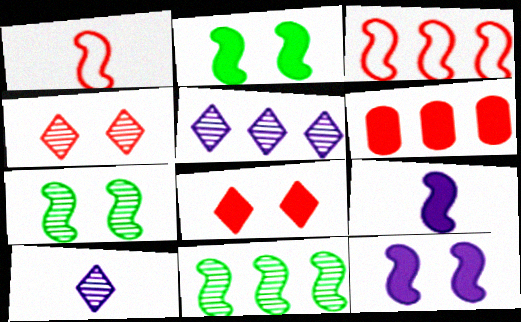[[1, 4, 6], 
[1, 11, 12], 
[3, 7, 9]]